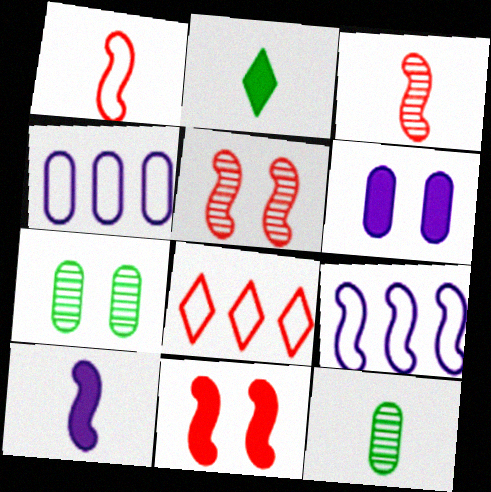[[2, 4, 5], 
[7, 8, 10]]